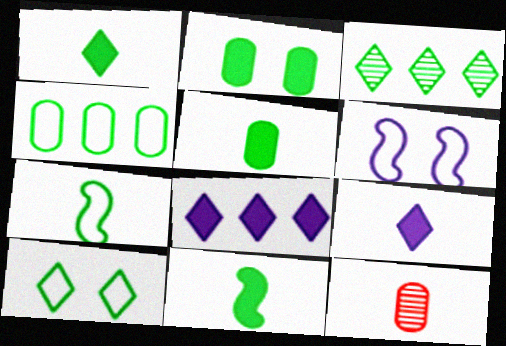[[1, 3, 10], 
[1, 5, 11], 
[2, 3, 7], 
[4, 7, 10], 
[7, 9, 12]]